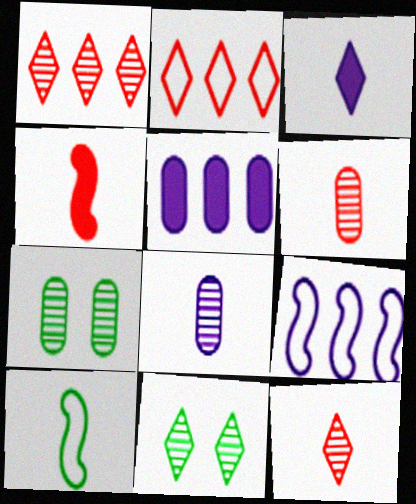[[2, 3, 11], 
[3, 6, 10]]